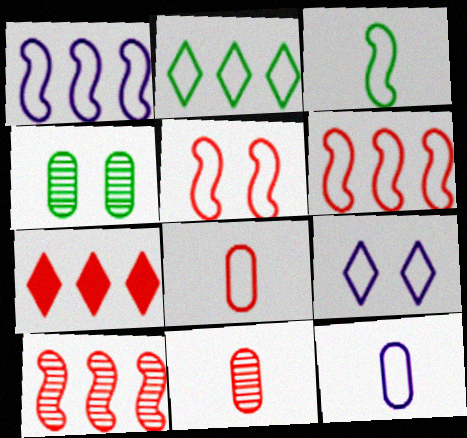[[1, 3, 5], 
[1, 9, 12], 
[2, 5, 12], 
[5, 7, 11]]